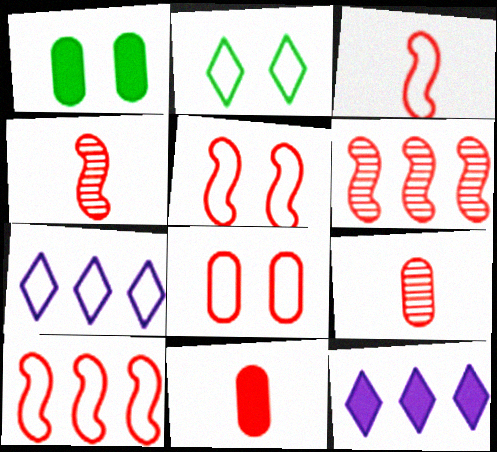[[1, 4, 7], 
[3, 5, 10]]